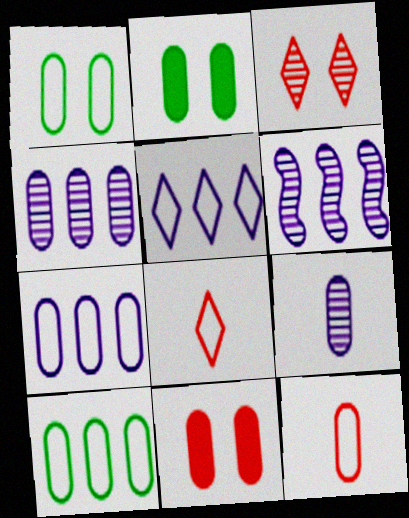[[1, 7, 12], 
[2, 4, 12], 
[2, 6, 8], 
[9, 10, 11]]